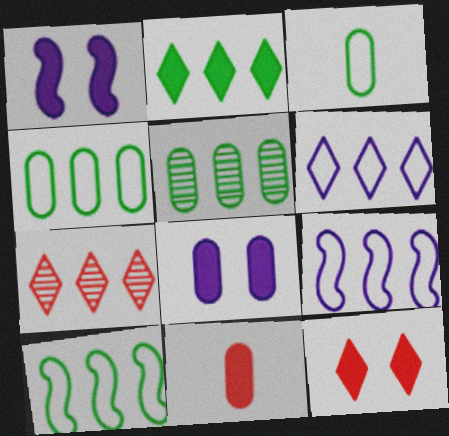[[1, 2, 11], 
[1, 3, 7], 
[2, 5, 10], 
[2, 6, 7]]